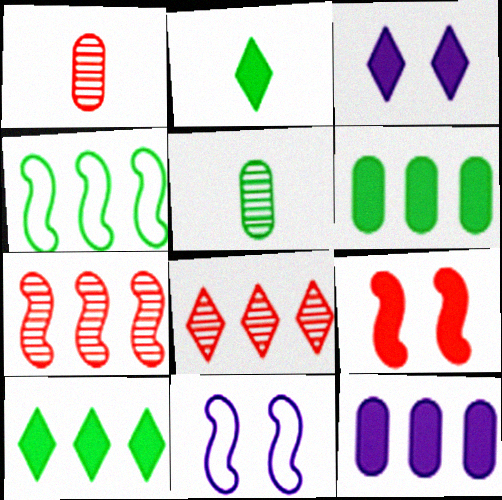[[1, 3, 4], 
[1, 10, 11], 
[2, 9, 12], 
[4, 8, 12]]